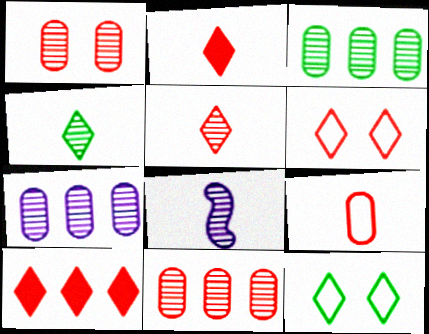[[3, 7, 11], 
[5, 6, 10]]